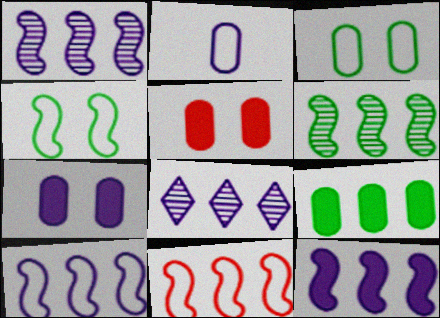[[1, 10, 12], 
[6, 11, 12], 
[8, 9, 11]]